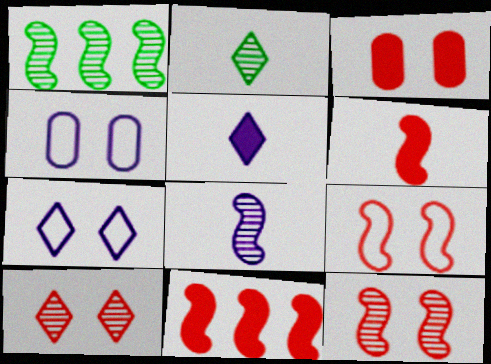[[1, 8, 12], 
[2, 4, 11], 
[3, 9, 10]]